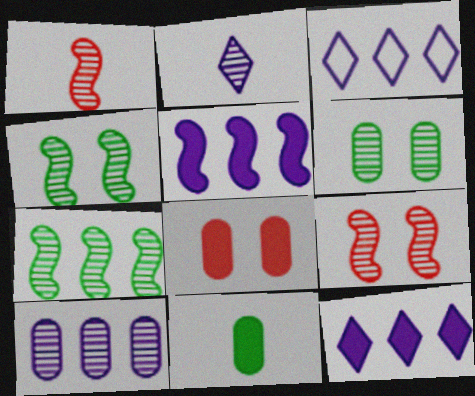[[3, 5, 10], 
[3, 9, 11]]